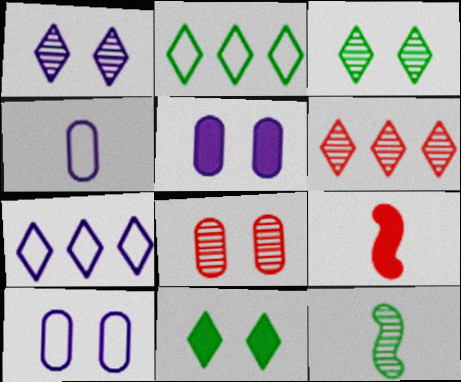[]